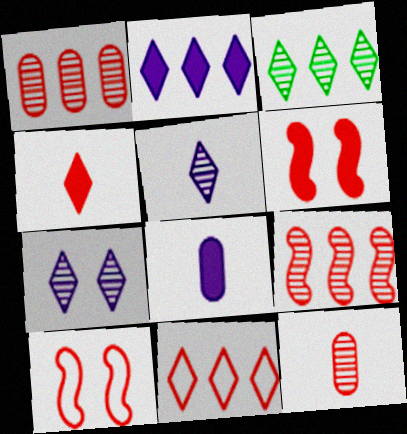[[1, 4, 10], 
[2, 3, 11], 
[3, 8, 10], 
[6, 11, 12]]